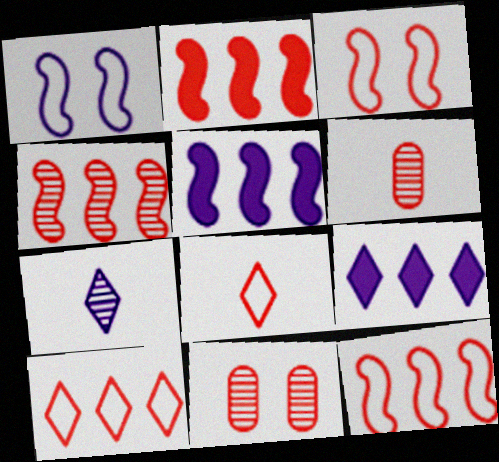[[2, 4, 12], 
[2, 8, 11]]